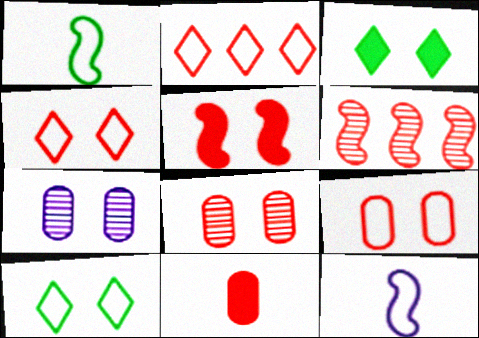[[4, 5, 8], 
[4, 6, 11], 
[5, 7, 10]]